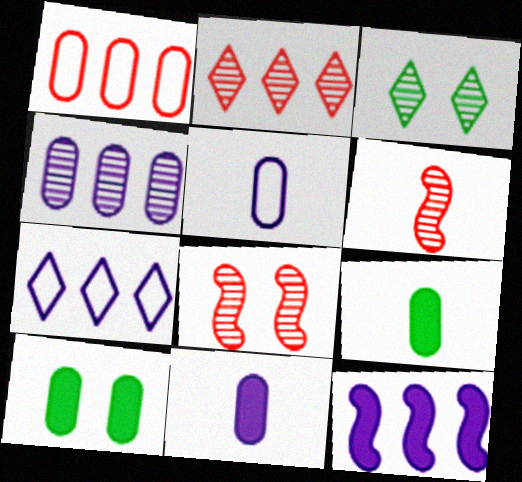[[3, 4, 6], 
[4, 7, 12], 
[6, 7, 10], 
[7, 8, 9]]